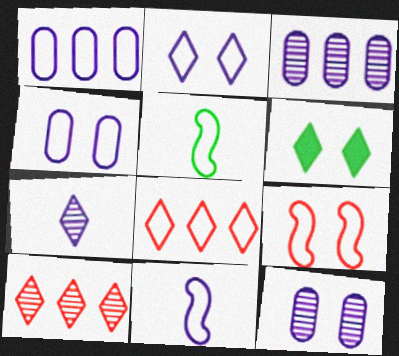[[1, 2, 11], 
[4, 5, 8], 
[6, 7, 8], 
[6, 9, 12]]